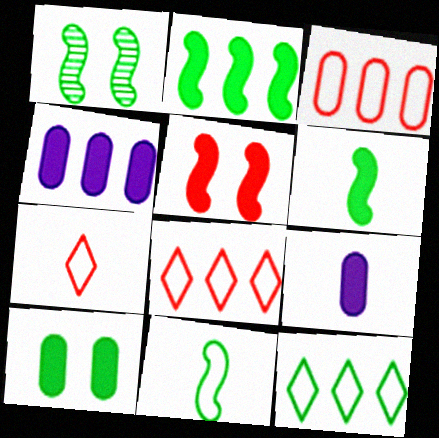[[1, 2, 11], 
[1, 4, 7], 
[1, 8, 9]]